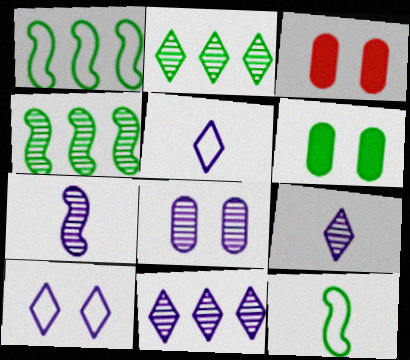[[1, 3, 9], 
[2, 6, 12], 
[3, 4, 5], 
[3, 11, 12], 
[7, 8, 11]]